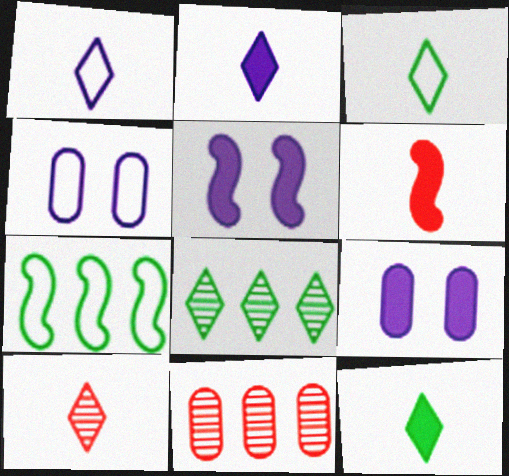[[1, 10, 12], 
[2, 3, 10], 
[3, 5, 11], 
[4, 6, 8], 
[7, 9, 10]]